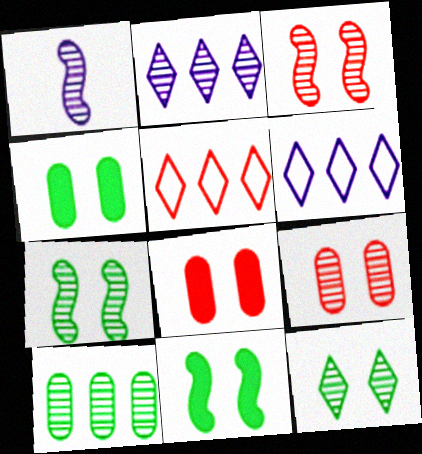[[1, 4, 5]]